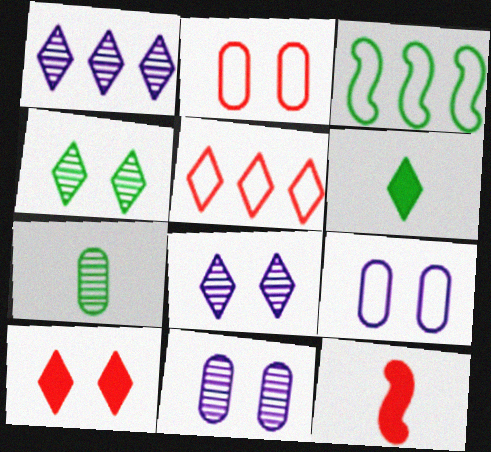[[5, 6, 8]]